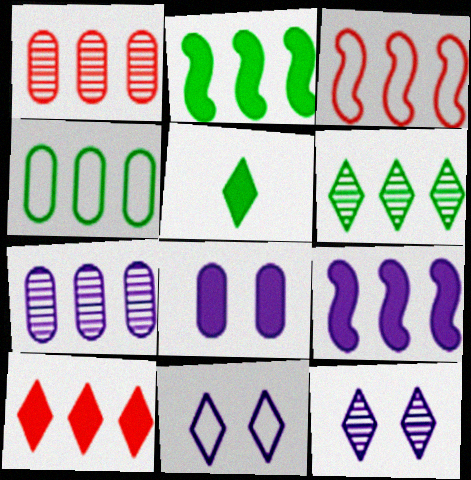[[1, 3, 10], 
[2, 4, 6]]